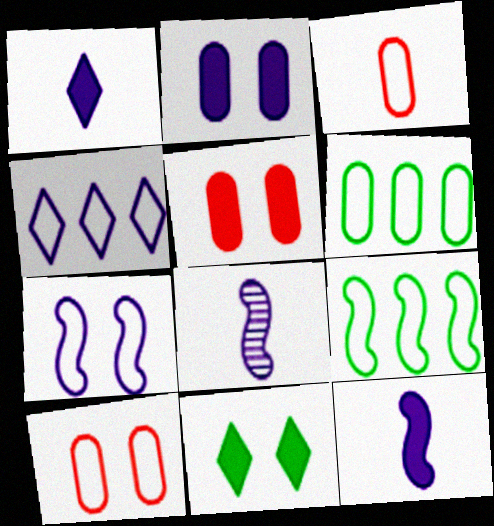[[2, 4, 8]]